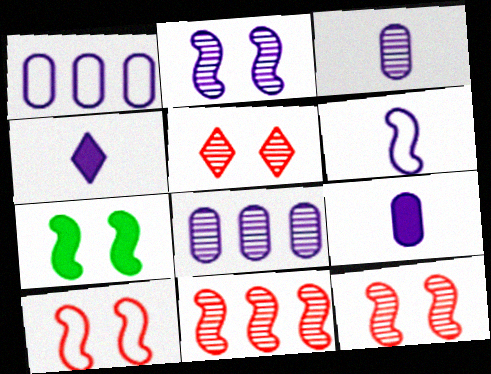[[1, 2, 4], 
[2, 7, 10], 
[3, 4, 6], 
[6, 7, 11]]